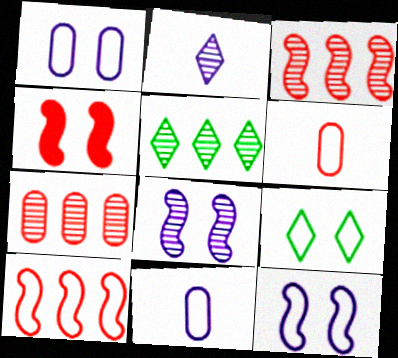[[4, 5, 11], 
[9, 10, 11]]